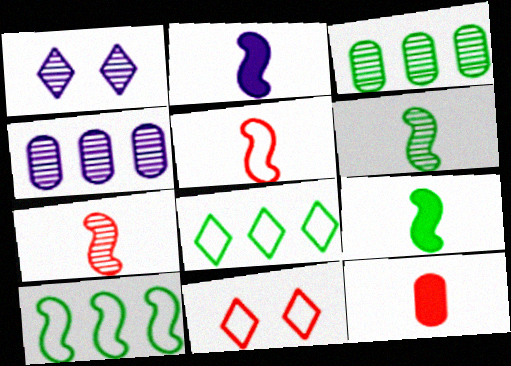[[1, 3, 7], 
[1, 10, 12], 
[2, 3, 11], 
[2, 5, 6], 
[4, 9, 11]]